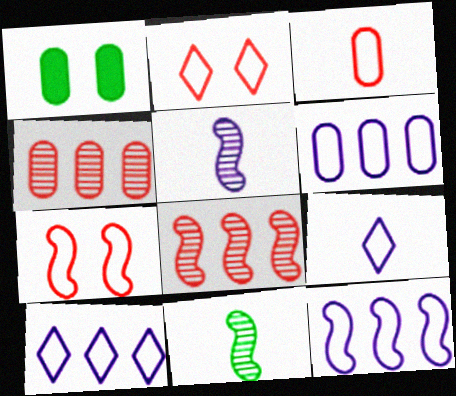[[1, 8, 9], 
[6, 10, 12]]